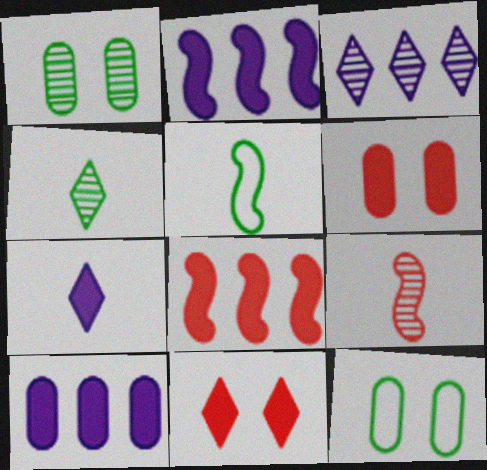[[1, 3, 9], 
[3, 5, 6]]